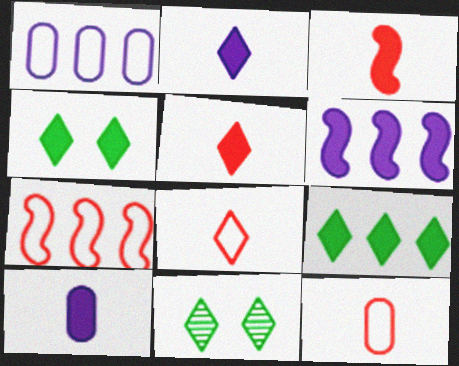[[1, 3, 11], 
[6, 11, 12], 
[7, 10, 11]]